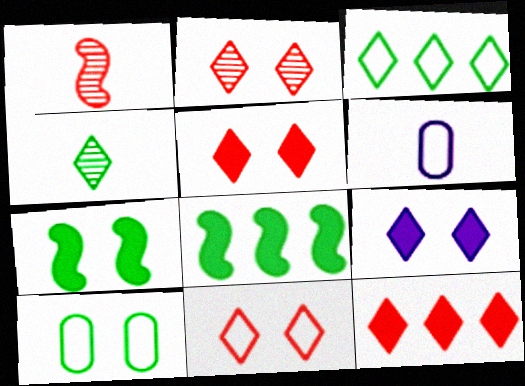[[2, 5, 11], 
[2, 6, 8], 
[4, 8, 10]]